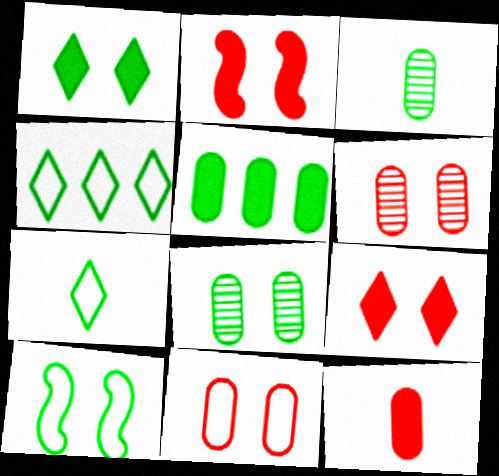[[1, 8, 10]]